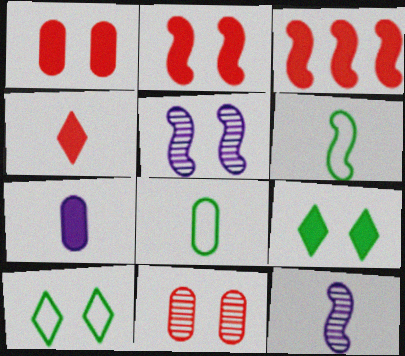[[1, 3, 4], 
[1, 5, 10], 
[3, 5, 6], 
[3, 7, 9], 
[4, 8, 12]]